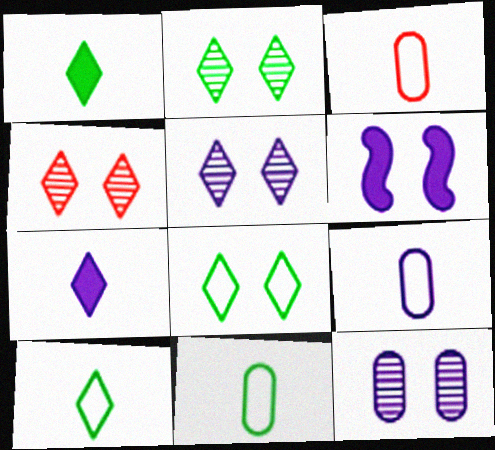[[2, 4, 5], 
[3, 9, 11]]